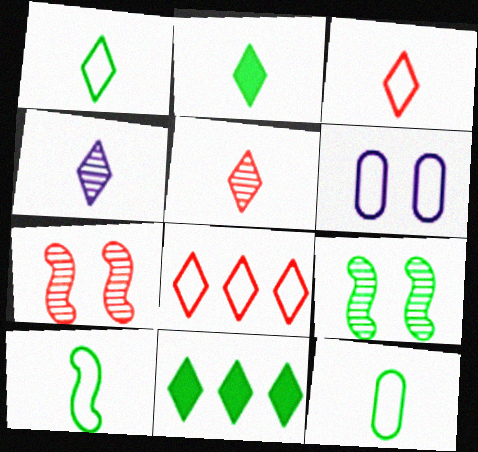[[1, 10, 12], 
[2, 3, 4], 
[6, 8, 10], 
[9, 11, 12]]